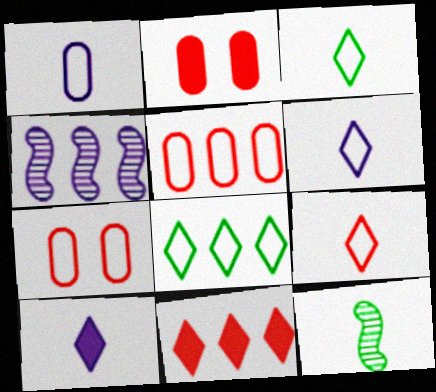[[2, 3, 4], 
[3, 6, 9]]